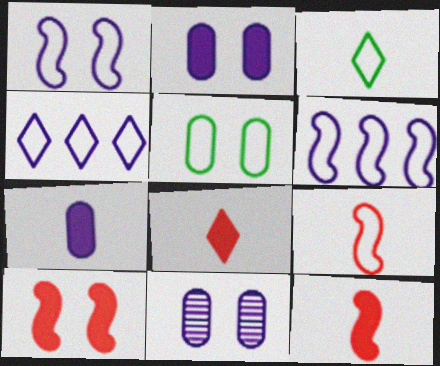[[4, 5, 9]]